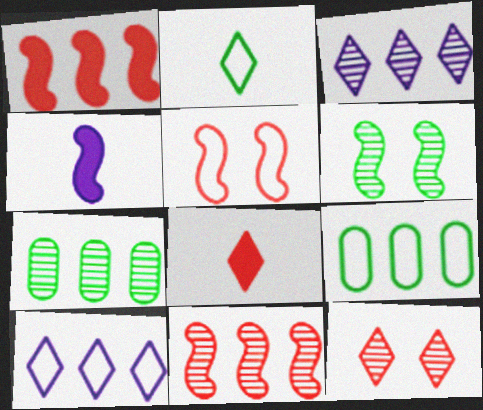[[1, 3, 9], 
[1, 7, 10], 
[3, 7, 11], 
[4, 9, 12]]